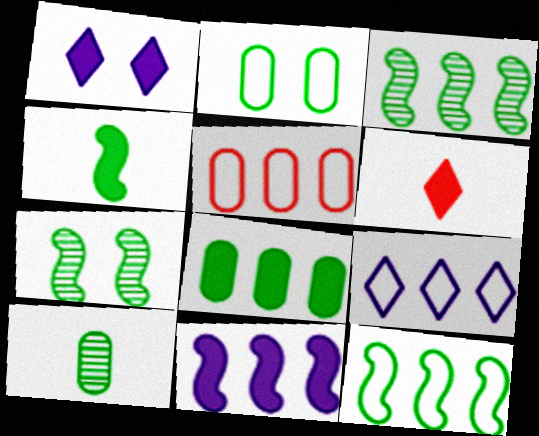[[2, 8, 10], 
[4, 7, 12], 
[5, 9, 12]]